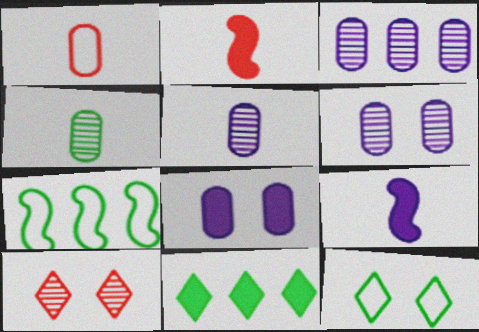[[2, 3, 12], 
[2, 8, 11], 
[3, 5, 6]]